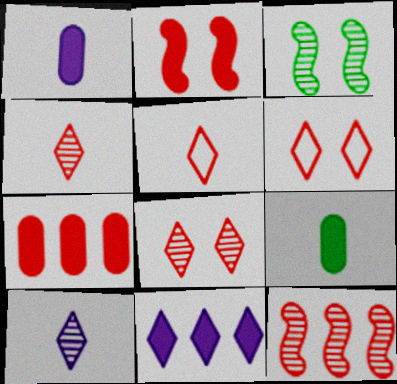[[2, 9, 11]]